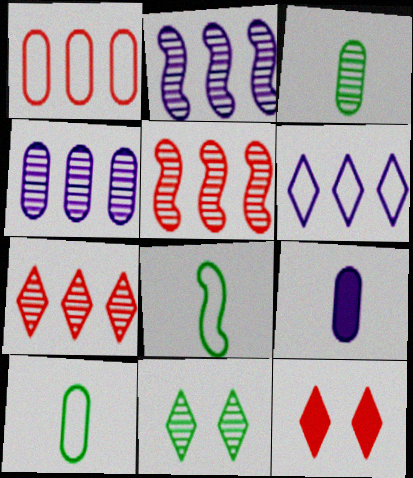[[2, 10, 12], 
[4, 8, 12]]